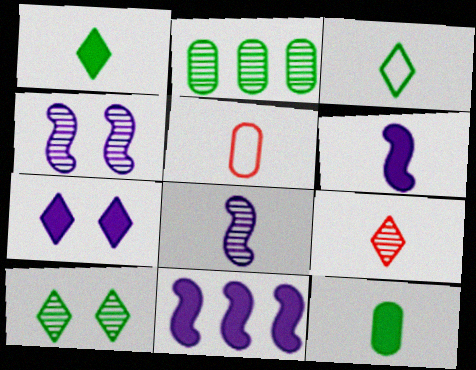[[1, 5, 8], 
[2, 4, 9], 
[5, 10, 11]]